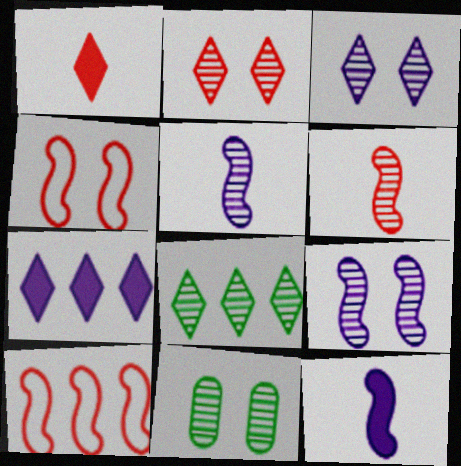[[2, 9, 11]]